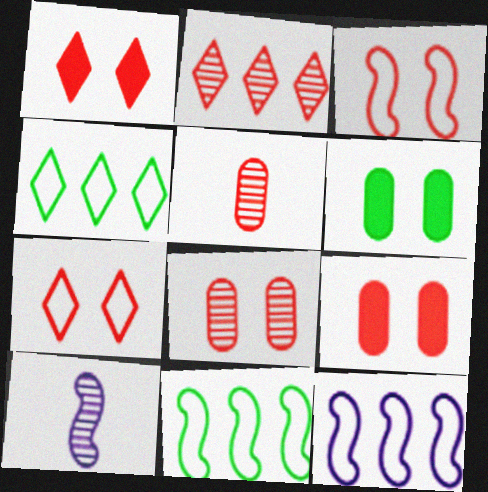[[1, 3, 8], 
[4, 9, 10]]